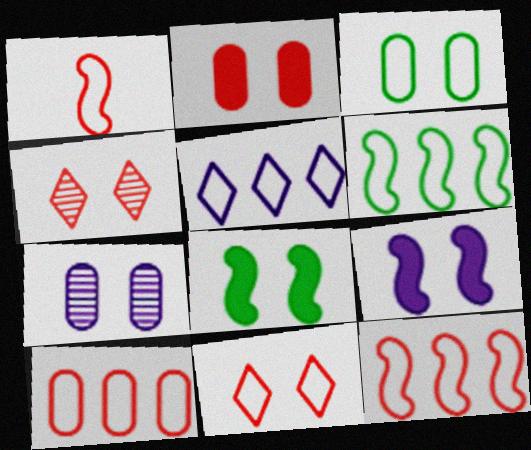[[1, 3, 5], 
[1, 10, 11], 
[2, 3, 7], 
[3, 4, 9], 
[5, 6, 10], 
[7, 8, 11]]